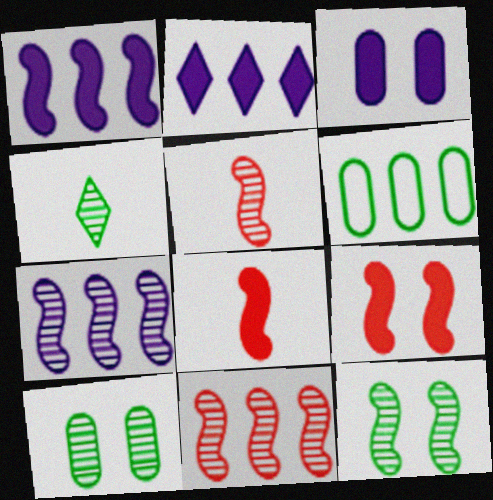[[2, 6, 11], 
[5, 7, 12]]